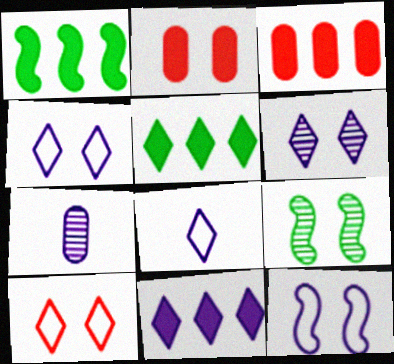[[1, 3, 11], 
[1, 7, 10], 
[2, 4, 9], 
[3, 8, 9], 
[6, 8, 11], 
[7, 11, 12]]